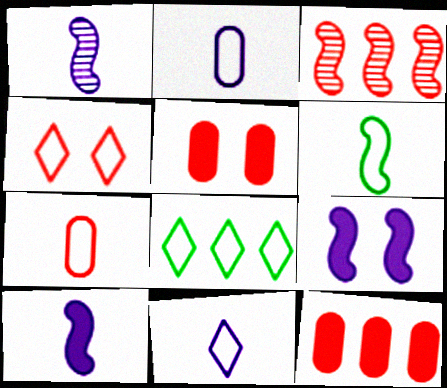[[1, 5, 8], 
[3, 6, 9], 
[4, 8, 11], 
[6, 7, 11]]